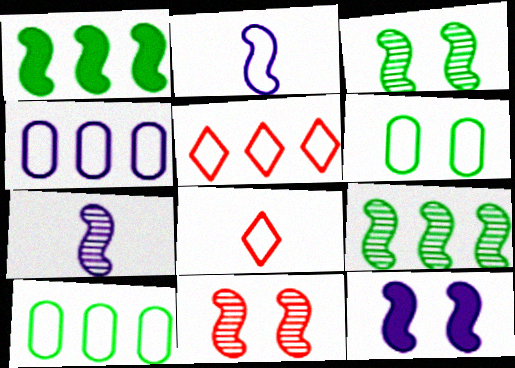[[1, 2, 11], 
[2, 5, 6], 
[7, 9, 11]]